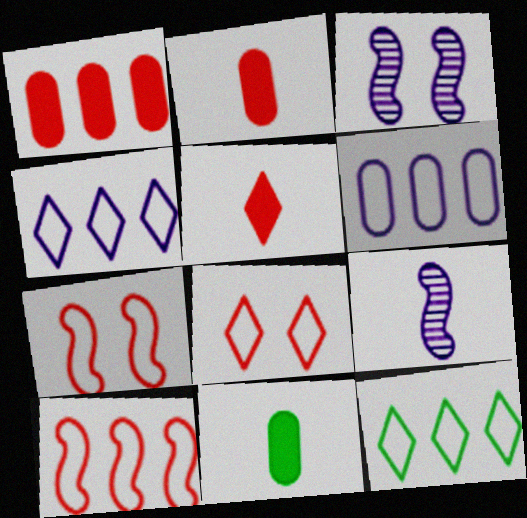[[2, 3, 12], 
[6, 10, 12]]